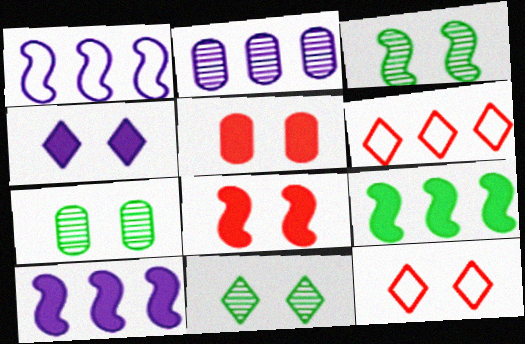[[2, 6, 9], 
[3, 7, 11], 
[4, 11, 12]]